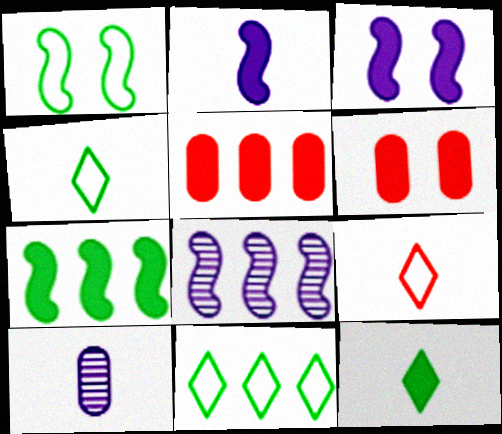[[3, 5, 12], 
[4, 6, 8], 
[5, 8, 11]]